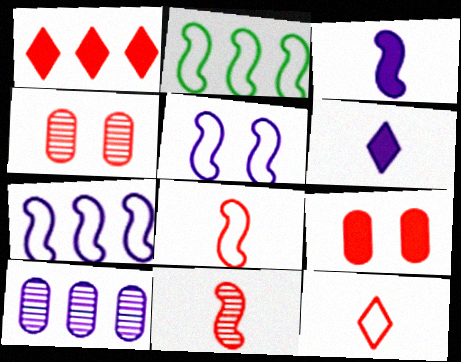[[1, 2, 10], 
[1, 4, 8], 
[2, 4, 6], 
[2, 5, 8], 
[5, 6, 10]]